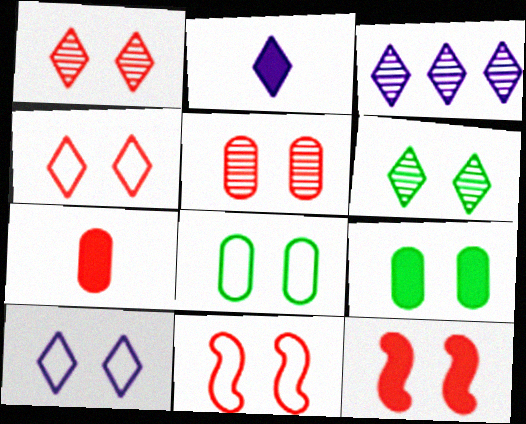[[2, 3, 10], 
[4, 5, 12], 
[8, 10, 11]]